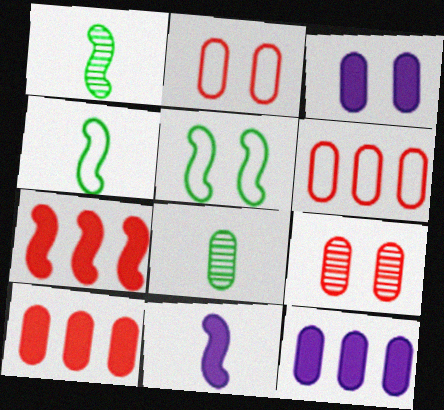[[2, 8, 12], 
[3, 6, 8]]